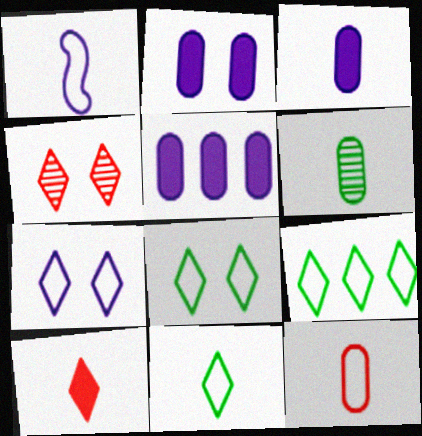[[1, 6, 10], 
[1, 11, 12], 
[2, 3, 5], 
[3, 6, 12], 
[8, 9, 11]]